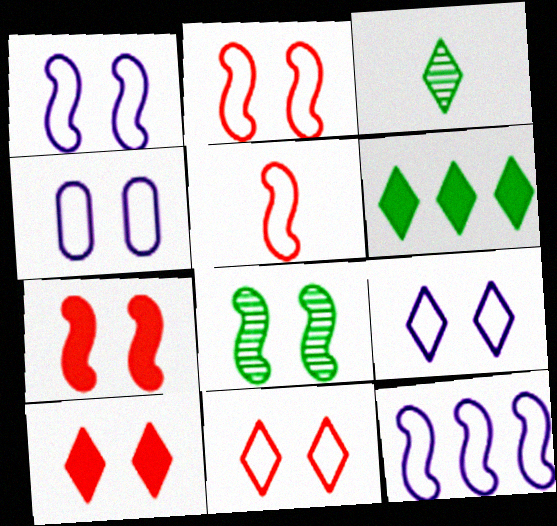[[1, 4, 9], 
[1, 7, 8], 
[4, 8, 10]]